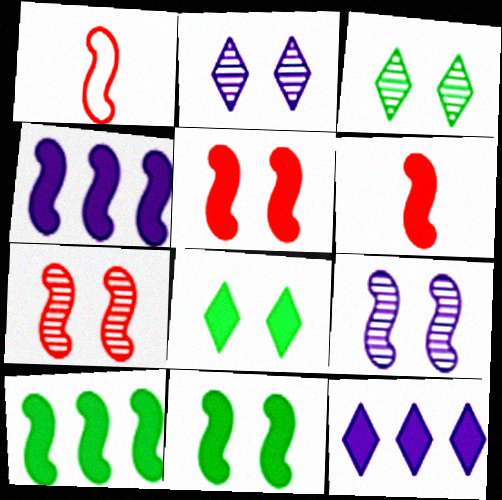[[1, 9, 10], 
[4, 6, 11]]